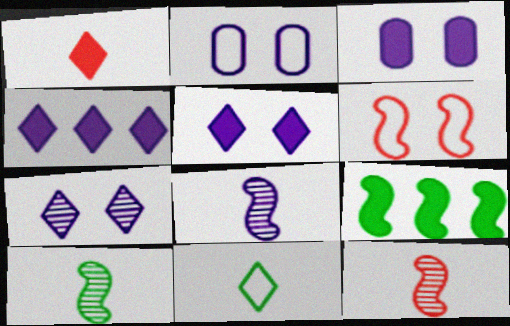[[1, 3, 9], 
[2, 4, 8], 
[6, 8, 9], 
[8, 10, 12]]